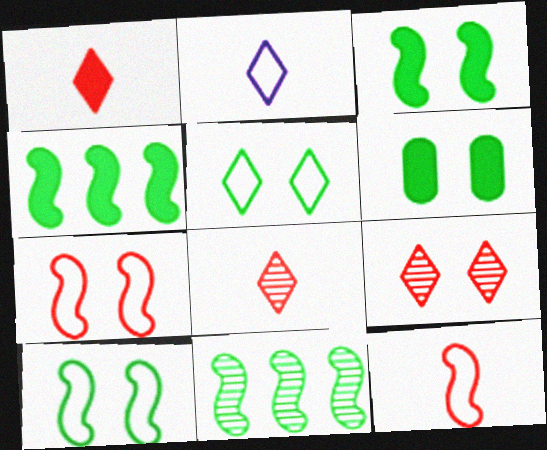[]